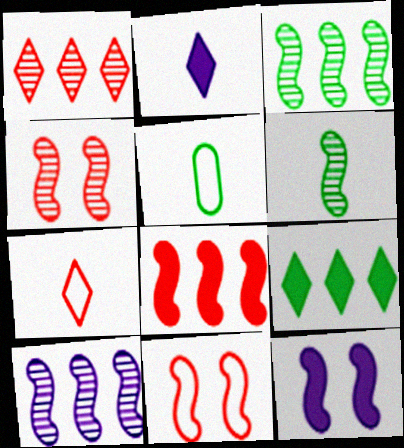[[1, 5, 12], 
[4, 6, 10]]